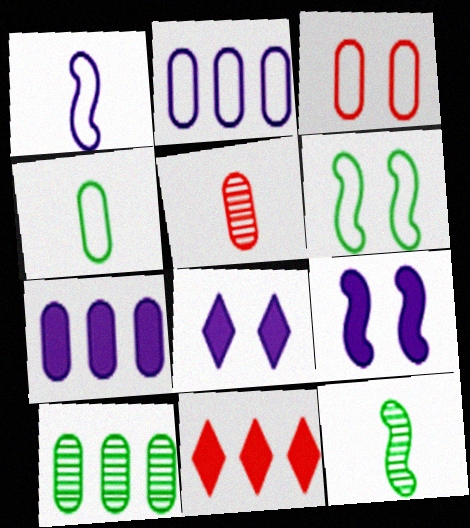[[2, 3, 4]]